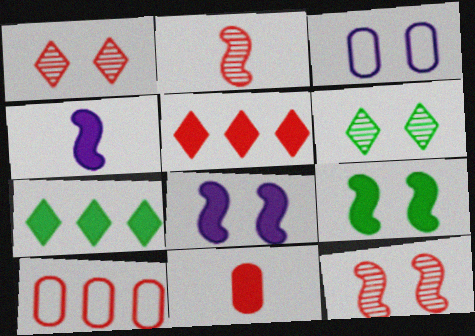[[1, 3, 9], 
[2, 3, 7], 
[4, 6, 10], 
[7, 8, 11]]